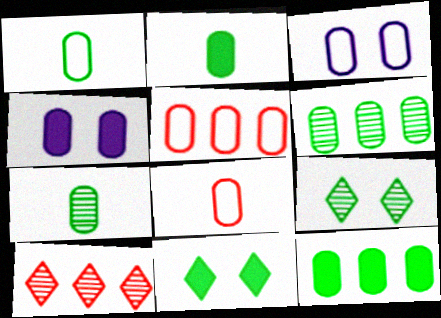[[1, 2, 7], 
[1, 3, 5], 
[4, 5, 7], 
[4, 6, 8]]